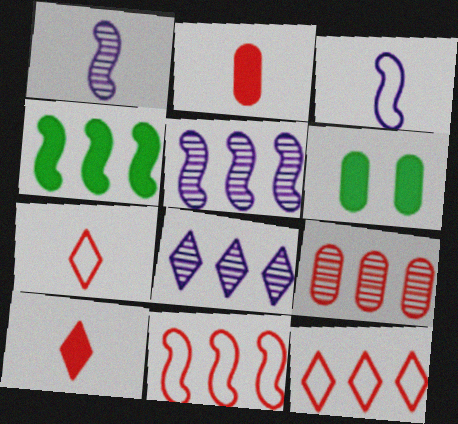[[1, 6, 12], 
[4, 5, 11], 
[5, 6, 7]]